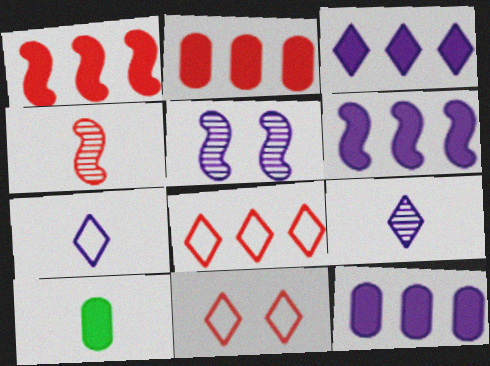[[2, 4, 11], 
[3, 6, 12], 
[4, 7, 10], 
[5, 7, 12], 
[5, 8, 10]]